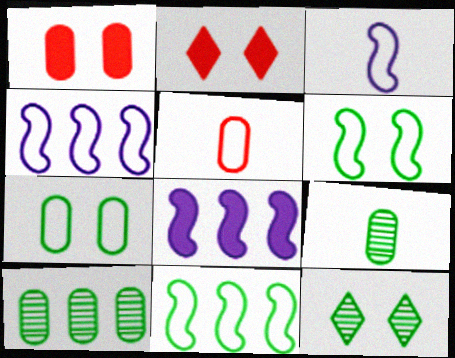[[2, 3, 10], 
[2, 4, 9], 
[5, 8, 12]]